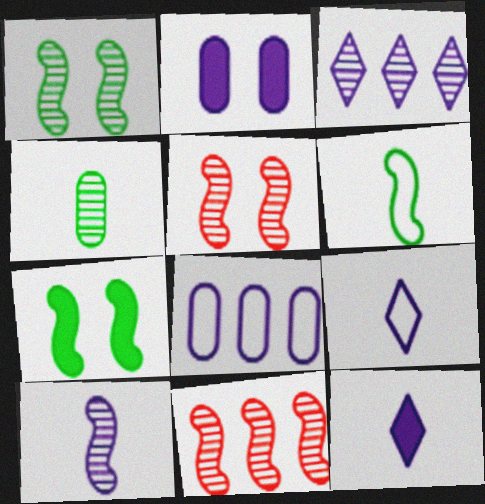[[1, 10, 11], 
[3, 4, 5]]